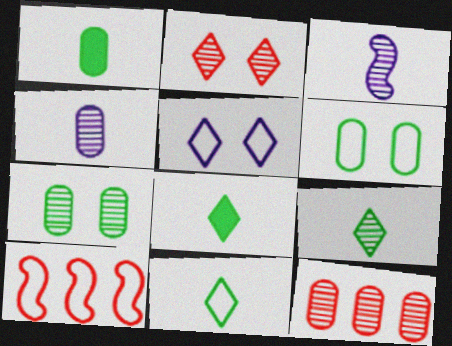[[4, 7, 12], 
[8, 9, 11]]